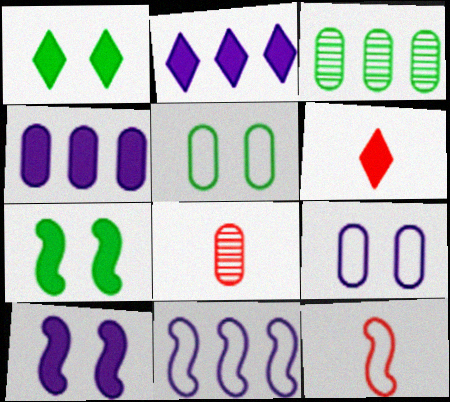[[1, 2, 6], 
[1, 8, 11], 
[4, 5, 8], 
[4, 6, 7], 
[6, 8, 12]]